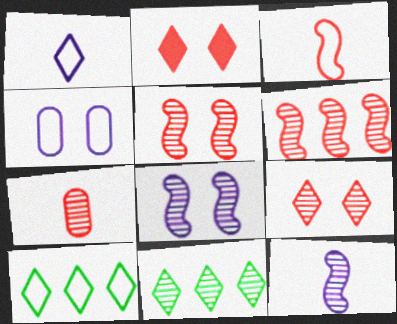[[1, 2, 11], 
[3, 4, 10], 
[6, 7, 9], 
[7, 8, 11]]